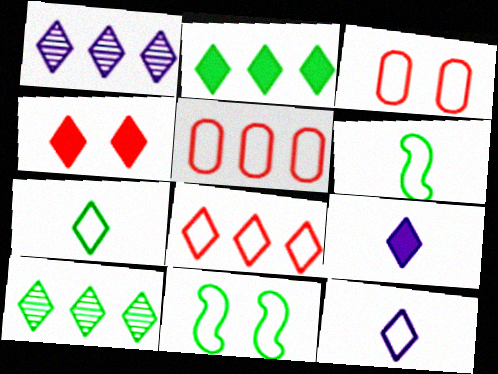[[1, 2, 8], 
[1, 4, 7], 
[2, 4, 9], 
[4, 10, 12], 
[5, 11, 12]]